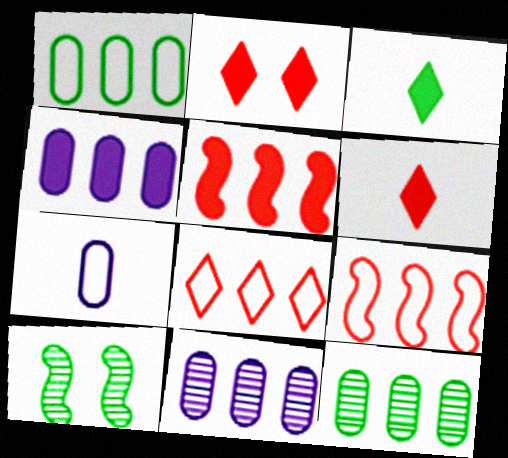[[1, 3, 10]]